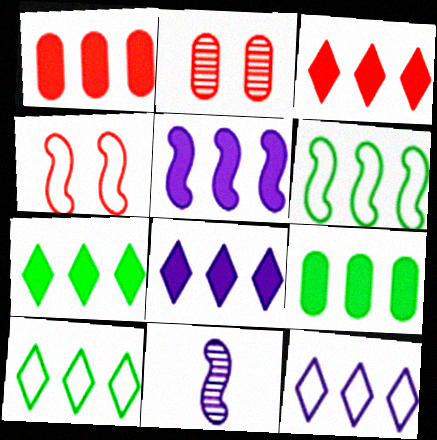[[1, 5, 7], 
[3, 5, 9], 
[3, 7, 8]]